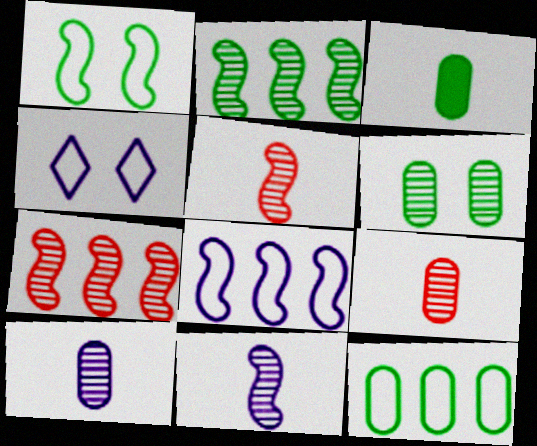[[3, 4, 7], 
[3, 6, 12]]